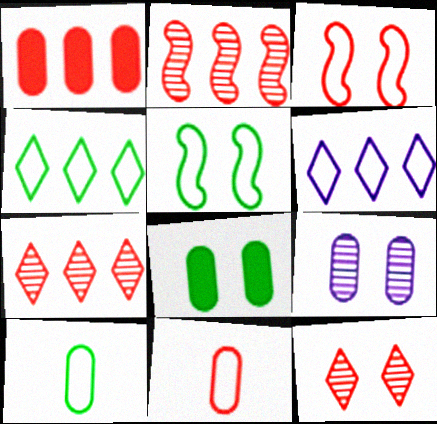[[1, 9, 10], 
[3, 6, 10], 
[4, 5, 10], 
[5, 6, 11]]